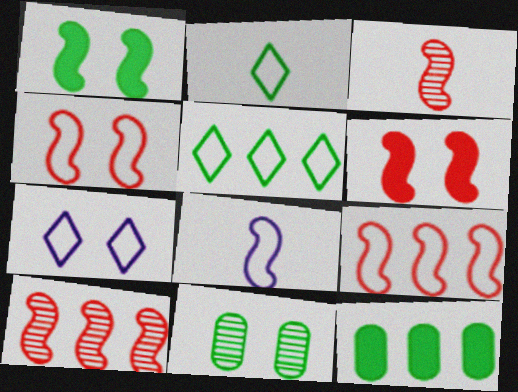[[1, 8, 10], 
[3, 6, 9], 
[3, 7, 12], 
[6, 7, 11]]